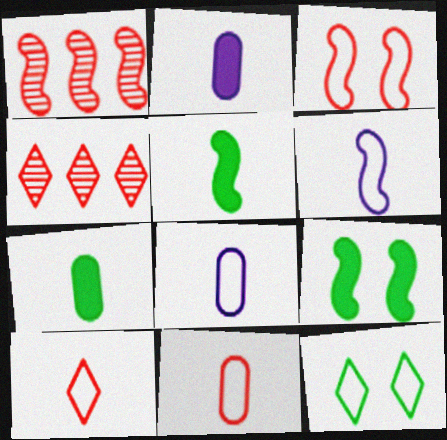[[1, 2, 12], 
[1, 6, 9], 
[4, 8, 9]]